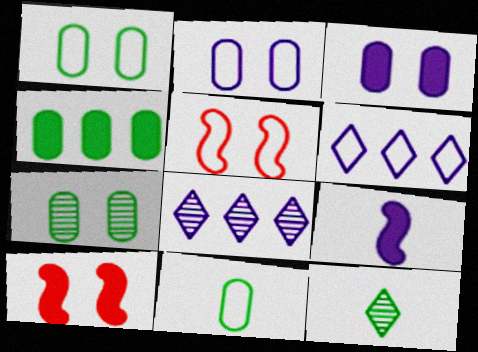[[2, 8, 9], 
[4, 7, 11], 
[5, 6, 11], 
[8, 10, 11]]